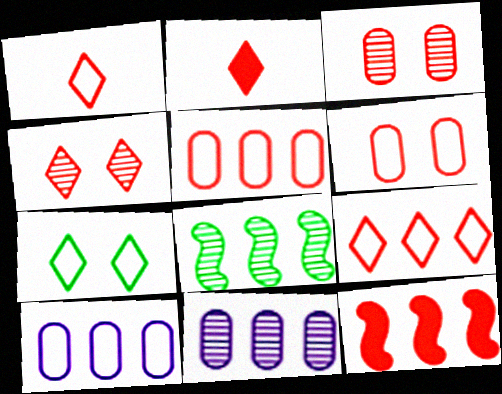[[1, 3, 12], 
[2, 4, 9]]